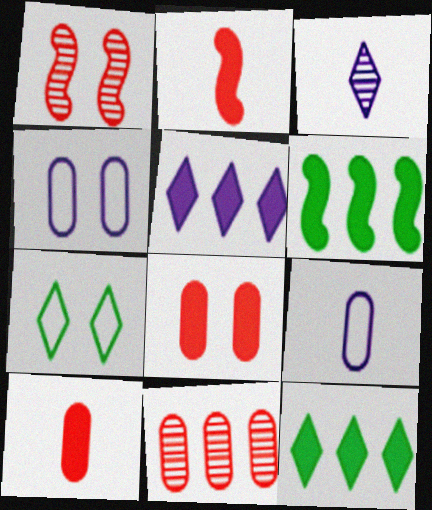[[1, 9, 12]]